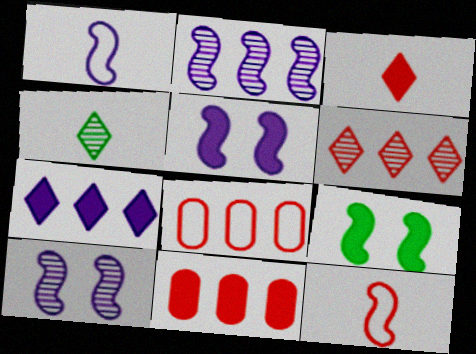[[1, 2, 5], 
[2, 9, 12], 
[4, 5, 8]]